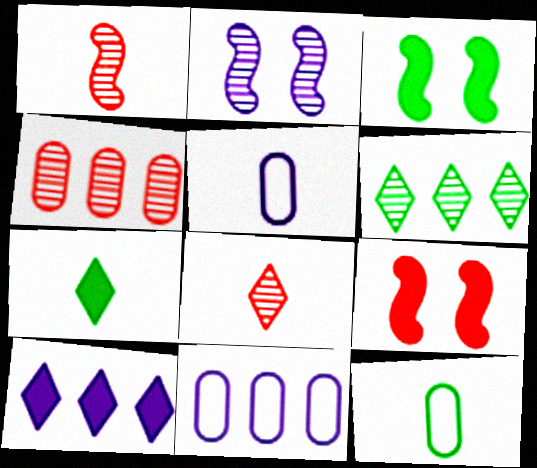[[1, 5, 7], 
[2, 5, 10], 
[3, 6, 12], 
[3, 8, 11], 
[5, 6, 9]]